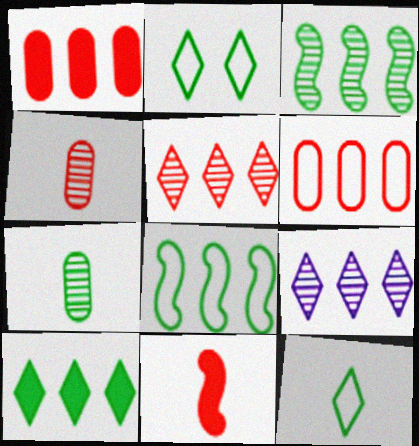[[1, 8, 9]]